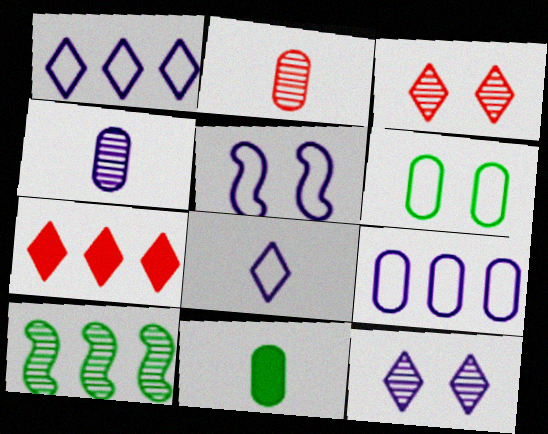[[2, 10, 12], 
[3, 4, 10], 
[5, 8, 9], 
[7, 9, 10]]